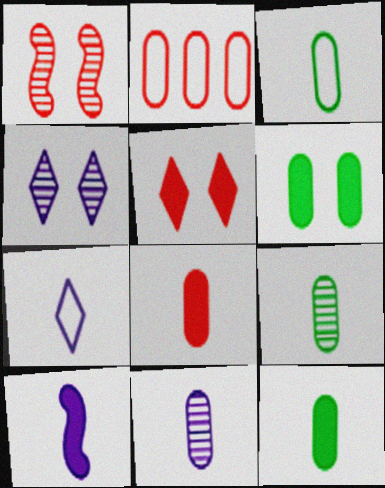[[2, 6, 11], 
[3, 8, 11], 
[3, 9, 12], 
[7, 10, 11]]